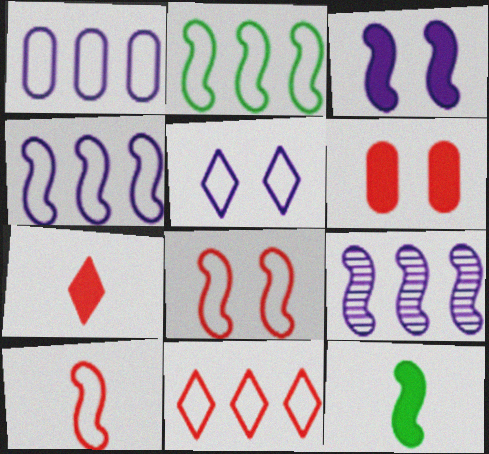[[1, 2, 11], 
[8, 9, 12]]